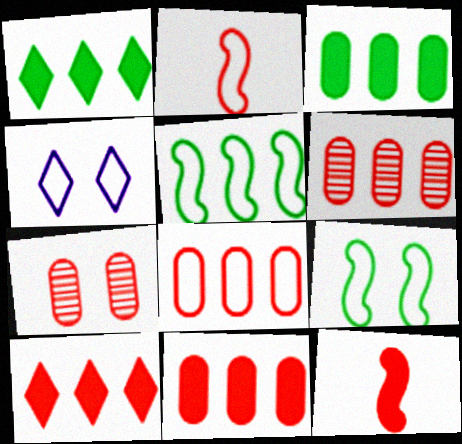[[2, 7, 10], 
[6, 8, 11]]